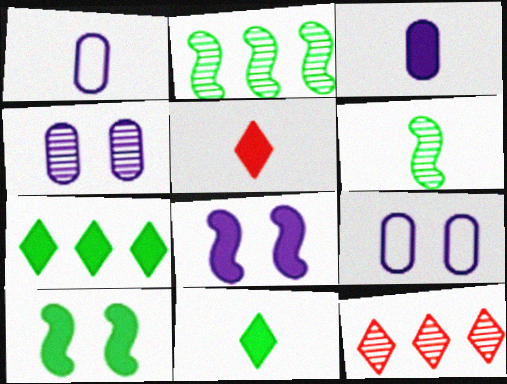[[1, 5, 6], 
[1, 10, 12], 
[2, 5, 9], 
[4, 6, 12]]